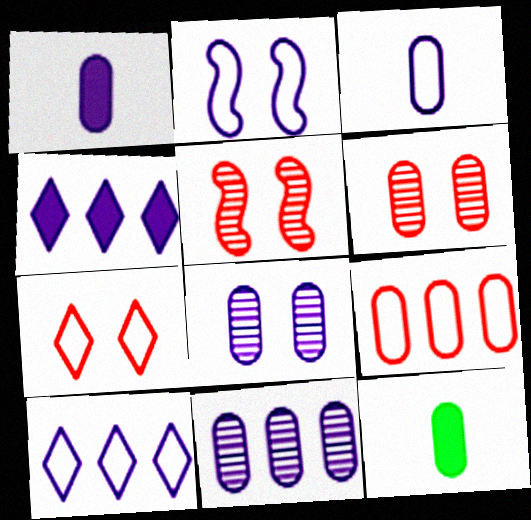[[2, 3, 10], 
[5, 10, 12], 
[8, 9, 12]]